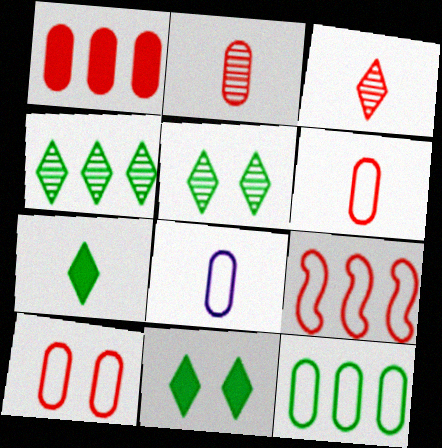[[1, 2, 10], 
[8, 10, 12]]